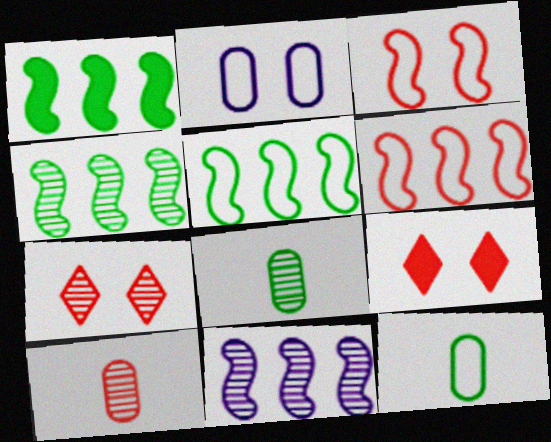[[1, 4, 5], 
[1, 6, 11], 
[6, 9, 10], 
[7, 8, 11], 
[9, 11, 12]]